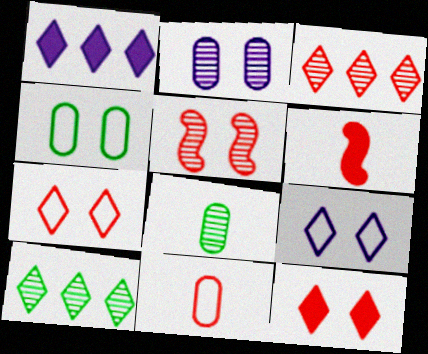[]